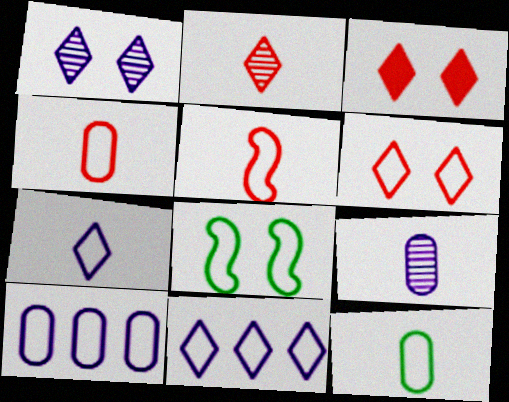[[4, 8, 11], 
[5, 7, 12]]